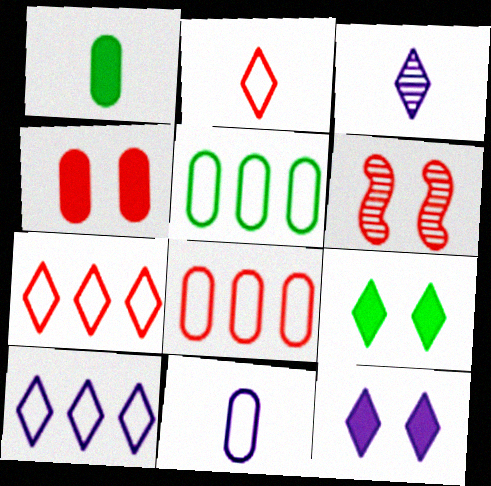[[1, 6, 10], 
[3, 7, 9], 
[3, 10, 12]]